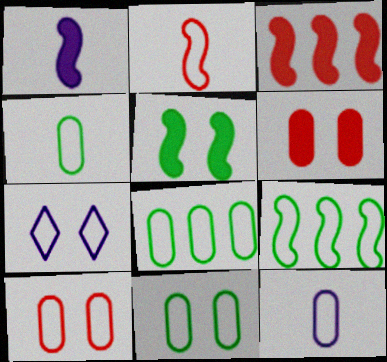[[1, 3, 5], 
[2, 7, 8], 
[4, 8, 11], 
[8, 10, 12]]